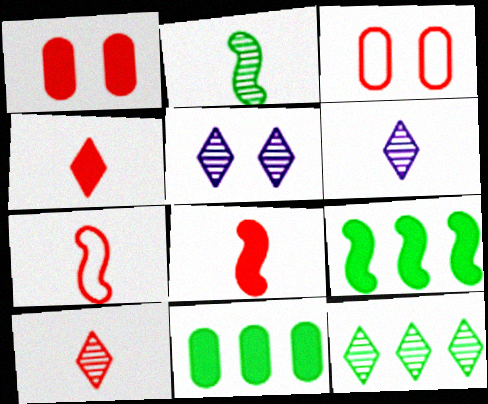[[3, 6, 9], 
[5, 7, 11], 
[5, 10, 12]]